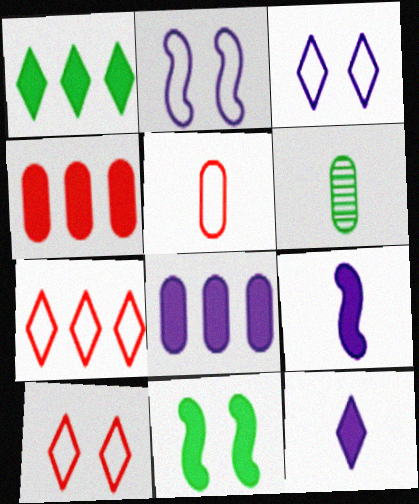[[4, 11, 12]]